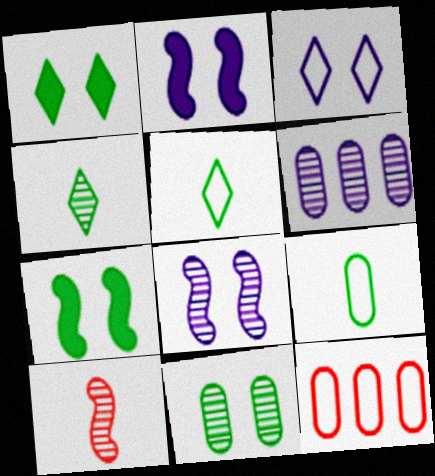[[2, 4, 12]]